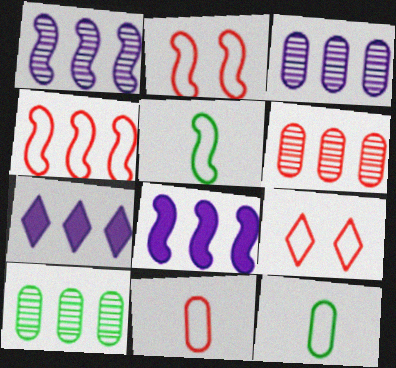[[3, 6, 10], 
[4, 7, 10], 
[4, 9, 11]]